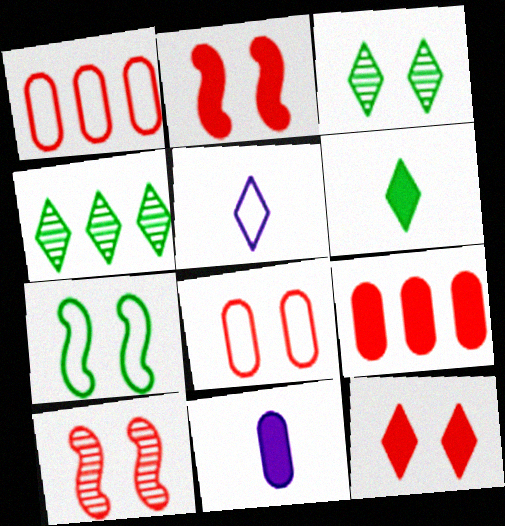[[1, 5, 7], 
[4, 5, 12], 
[8, 10, 12]]